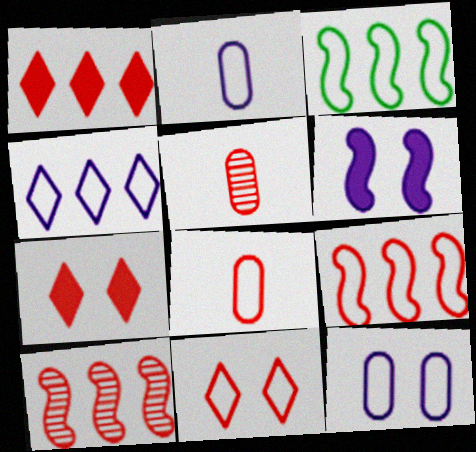[[2, 3, 11], 
[5, 7, 9], 
[7, 8, 10], 
[8, 9, 11]]